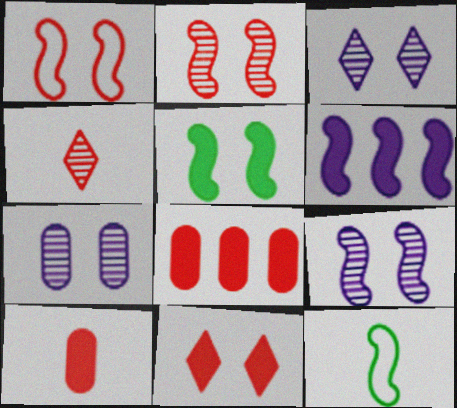[[1, 4, 8], 
[1, 5, 9], 
[2, 6, 12], 
[3, 7, 9], 
[3, 8, 12]]